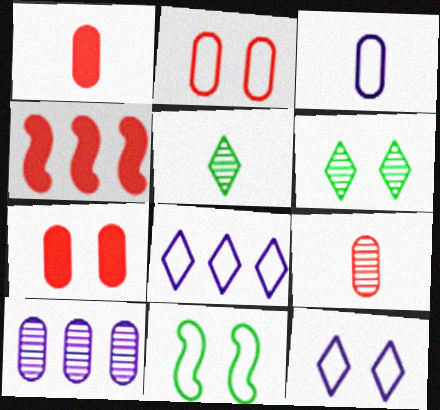[[2, 11, 12], 
[3, 4, 6]]